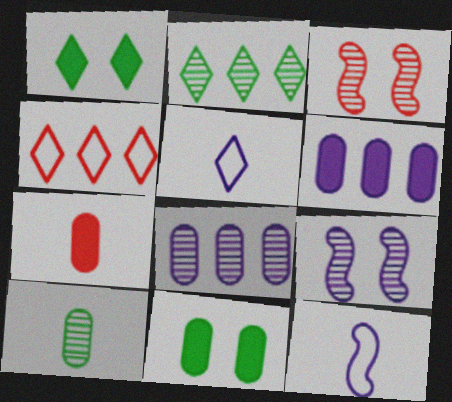[[3, 4, 7], 
[5, 6, 9], 
[6, 7, 11]]